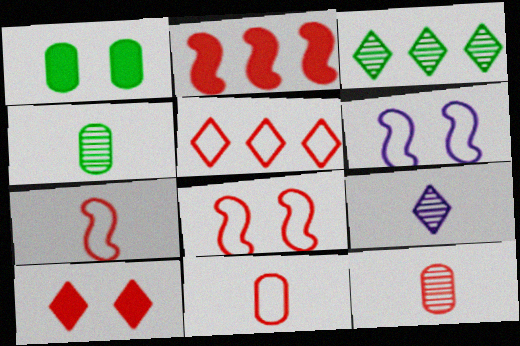[[5, 8, 11]]